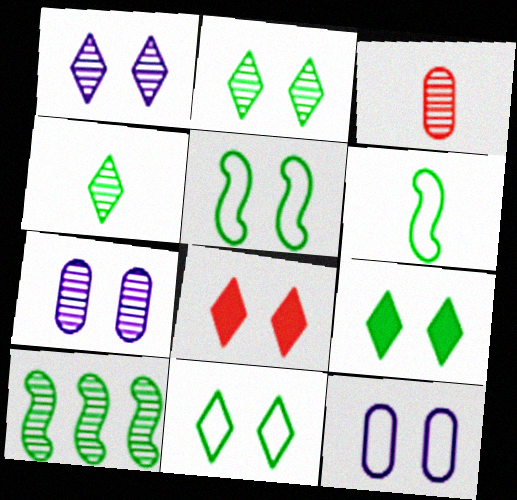[[1, 3, 10], 
[1, 8, 11], 
[2, 9, 11], 
[5, 7, 8]]